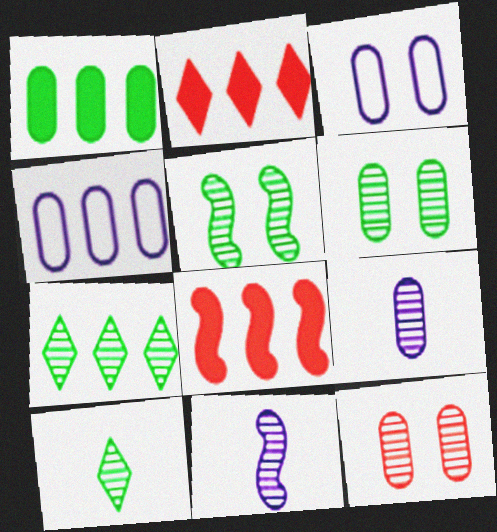[[3, 8, 10], 
[4, 7, 8], 
[7, 11, 12]]